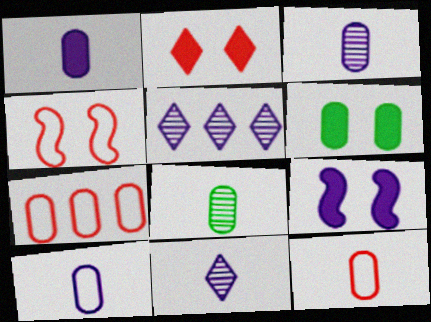[[1, 3, 10], 
[1, 8, 12], 
[2, 6, 9], 
[3, 6, 7], 
[5, 9, 10]]